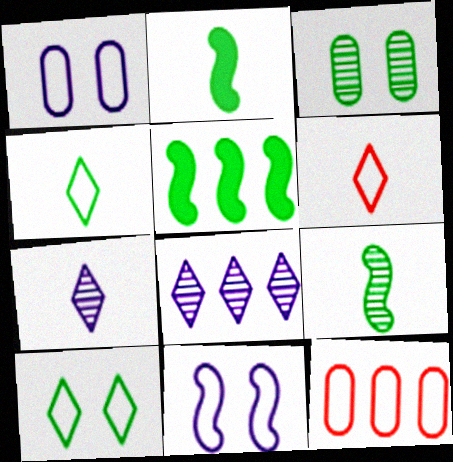[[3, 4, 5], 
[4, 11, 12], 
[5, 8, 12]]